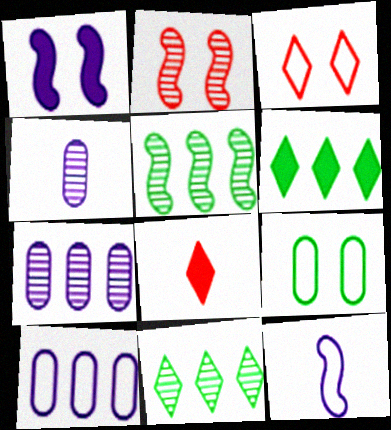[[2, 4, 11]]